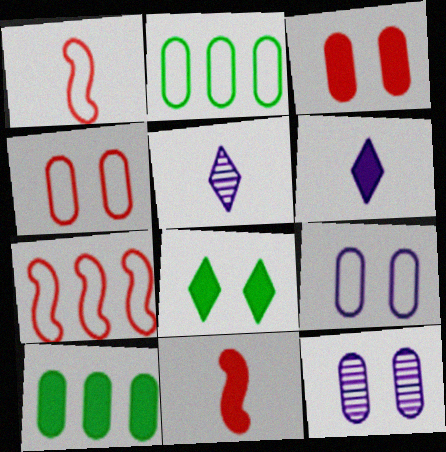[]